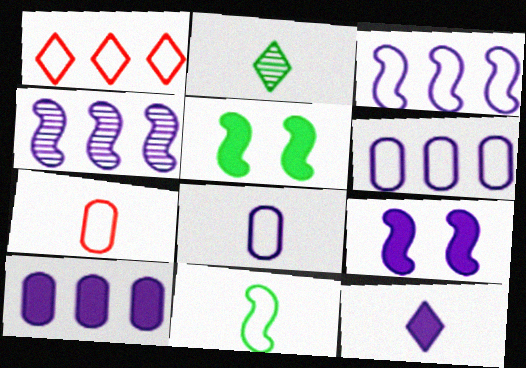[[9, 10, 12]]